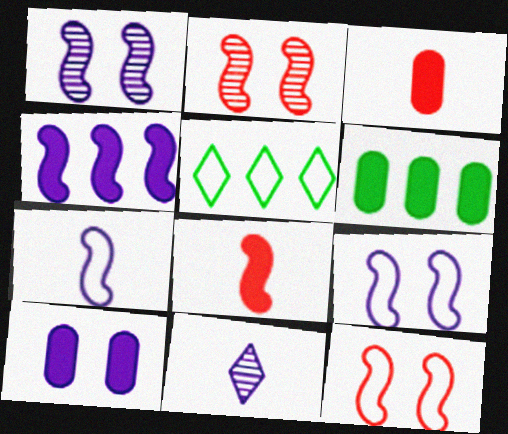[[1, 3, 5], 
[1, 4, 7], 
[3, 6, 10], 
[6, 11, 12]]